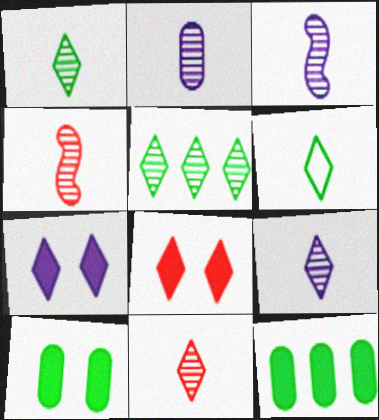[[1, 2, 4], 
[1, 9, 11], 
[2, 3, 9]]